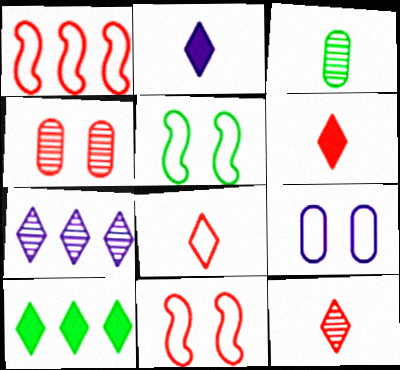[[1, 4, 6], 
[3, 5, 10], 
[6, 8, 12]]